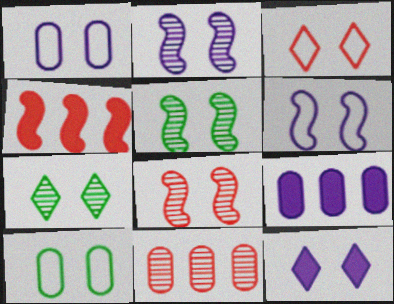[[1, 2, 12], 
[2, 5, 8], 
[3, 6, 10], 
[3, 7, 12], 
[8, 10, 12]]